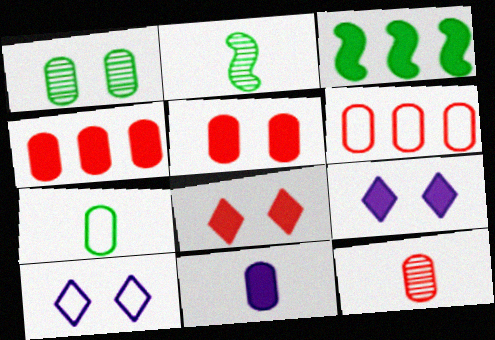[[1, 6, 11], 
[2, 4, 10], 
[2, 6, 9], 
[3, 8, 11], 
[3, 10, 12], 
[5, 6, 12], 
[7, 11, 12]]